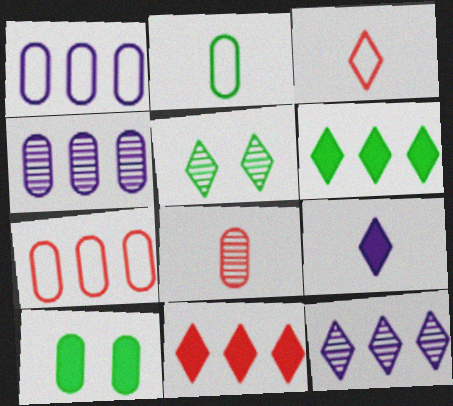[[1, 8, 10]]